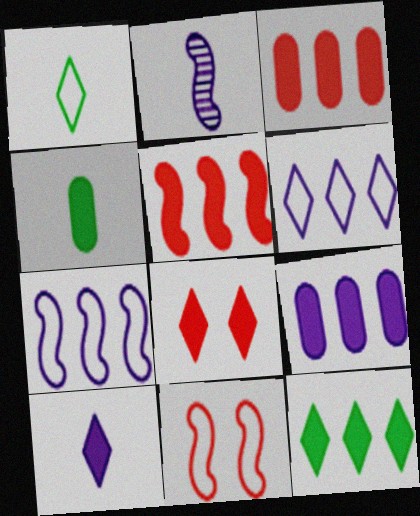[[5, 9, 12], 
[8, 10, 12]]